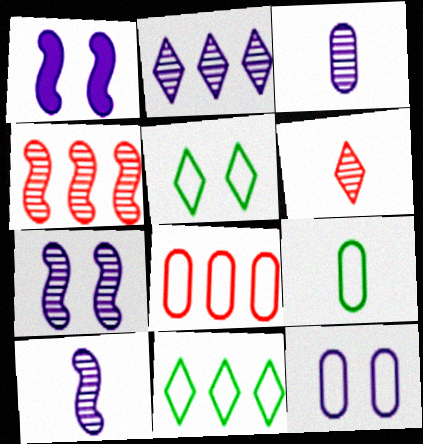[[2, 3, 7], 
[8, 9, 12]]